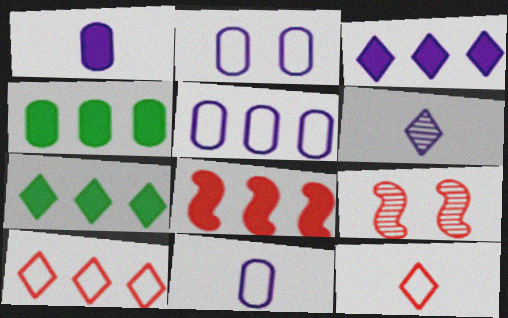[[2, 5, 11], 
[3, 4, 8], 
[7, 9, 11]]